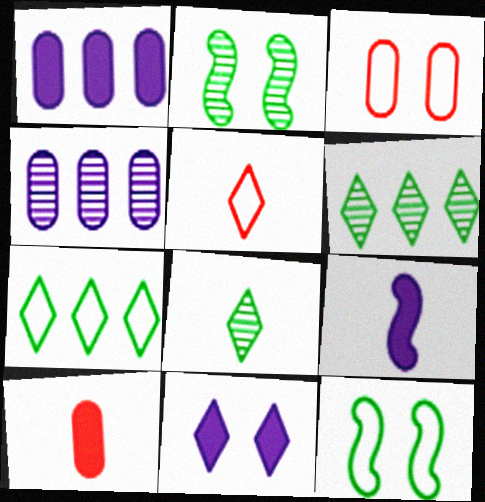[[1, 2, 5], 
[1, 9, 11], 
[2, 3, 11], 
[3, 6, 9], 
[5, 6, 11]]